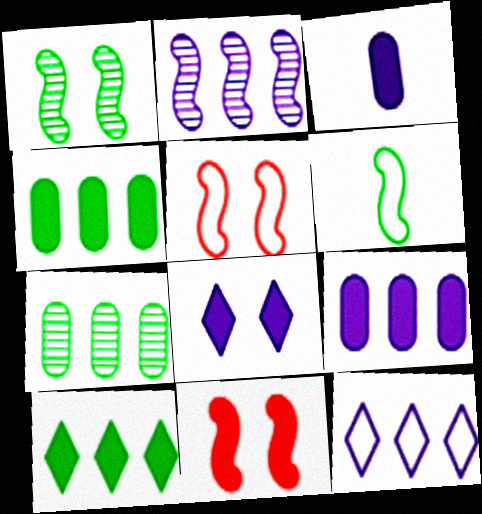[[2, 6, 11], 
[2, 9, 12], 
[3, 10, 11]]